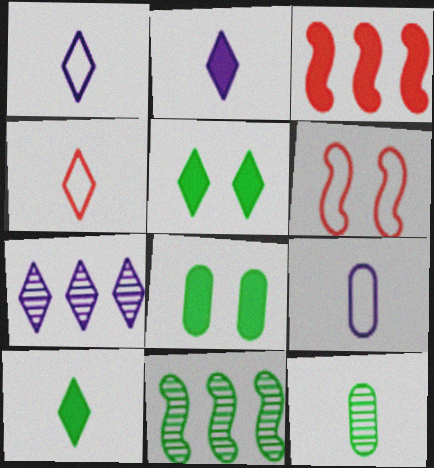[[2, 3, 8], 
[4, 5, 7]]